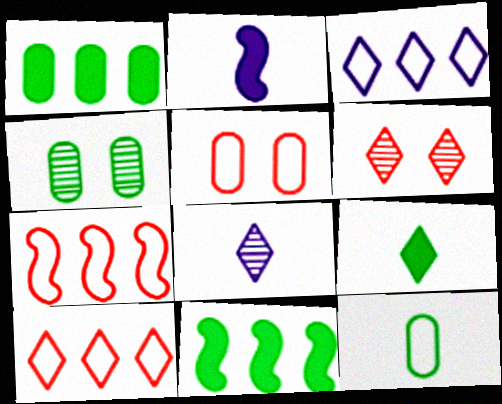[[1, 4, 12], 
[2, 4, 10], 
[3, 6, 9], 
[5, 8, 11]]